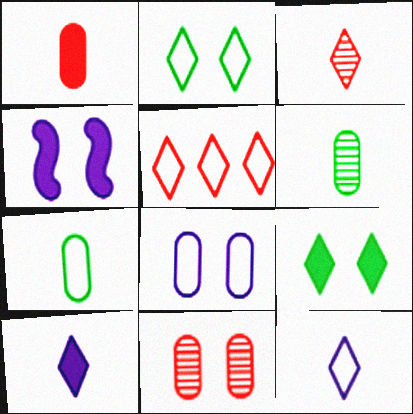[[2, 4, 11], 
[2, 5, 12], 
[4, 5, 6]]